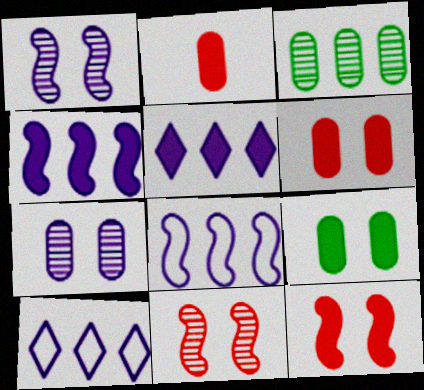[]